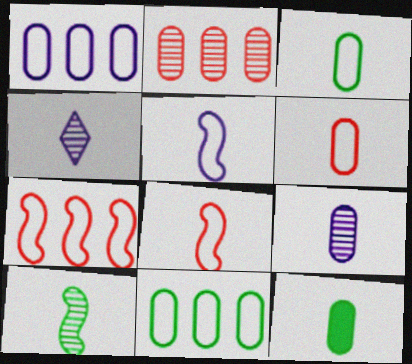[[4, 8, 12], 
[6, 9, 12]]